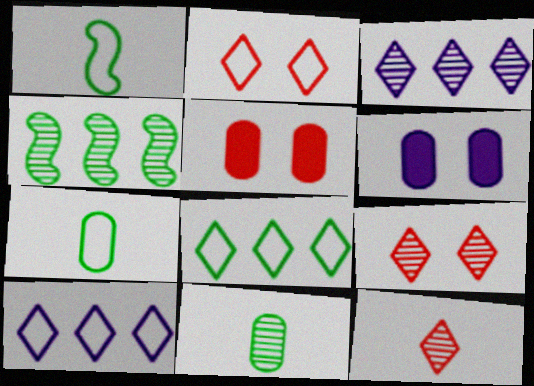[[1, 3, 5]]